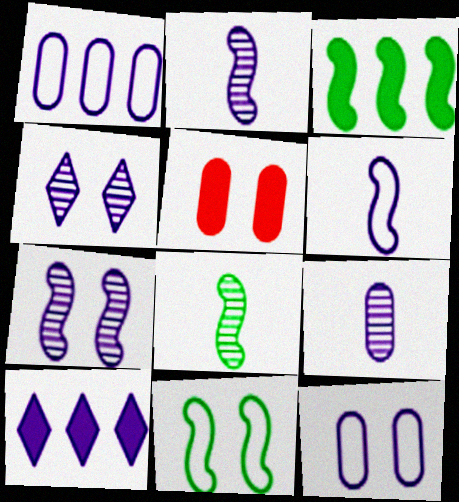[[2, 10, 12], 
[3, 8, 11], 
[4, 5, 11]]